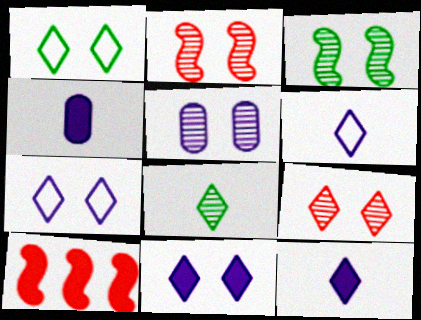[[1, 9, 11], 
[3, 5, 9]]